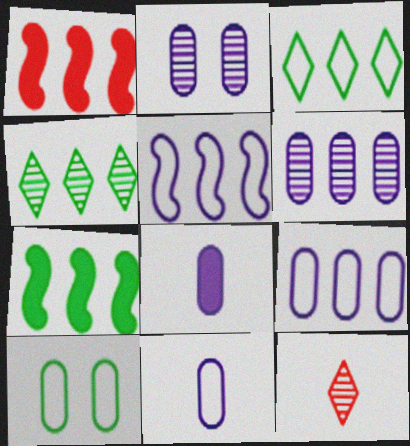[[1, 3, 6], 
[1, 4, 9], 
[2, 8, 9]]